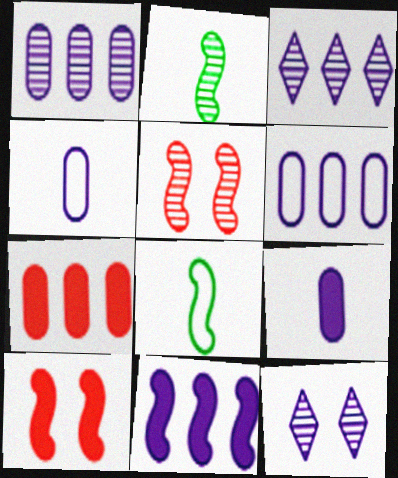[[3, 6, 11], 
[4, 11, 12], 
[5, 8, 11], 
[7, 8, 12]]